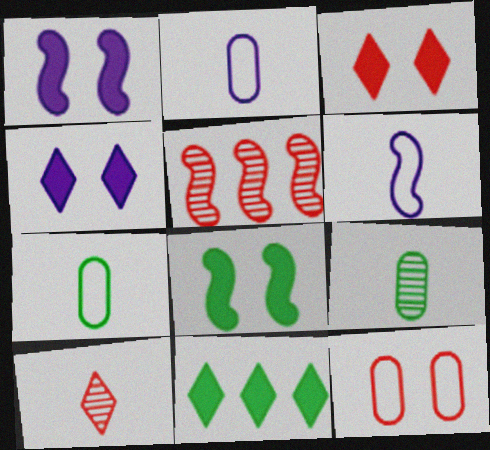[[4, 5, 7], 
[5, 6, 8]]